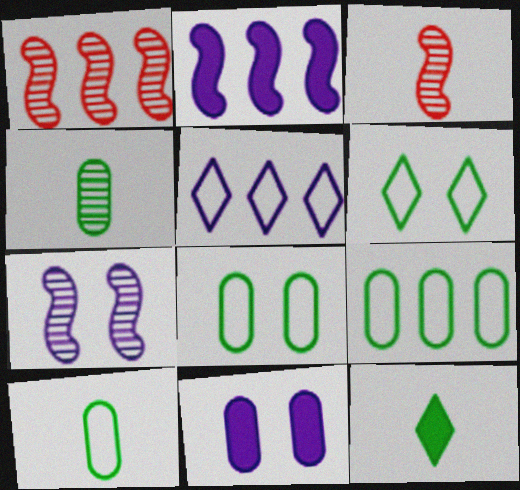[[8, 9, 10]]